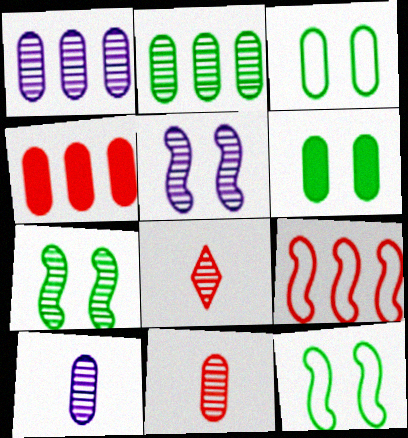[[1, 7, 8], 
[2, 5, 8], 
[3, 4, 10]]